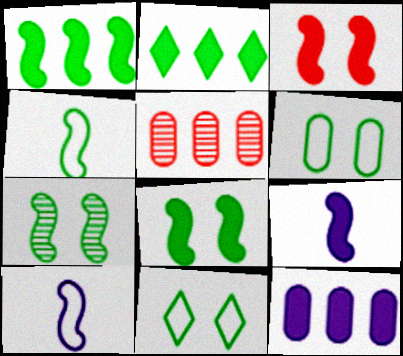[[1, 3, 9], 
[1, 4, 7], 
[5, 9, 11]]